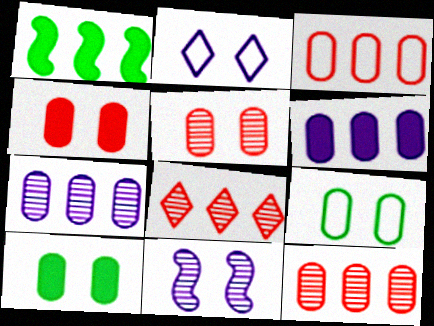[]